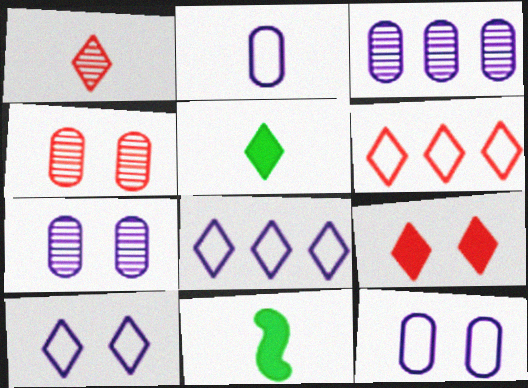[[1, 2, 11], 
[1, 6, 9], 
[4, 8, 11], 
[6, 7, 11]]